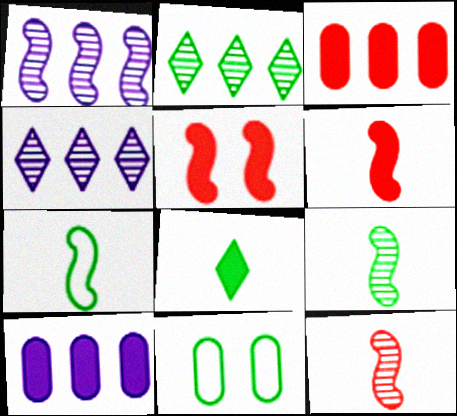[[1, 5, 7], 
[4, 6, 11], 
[5, 8, 10]]